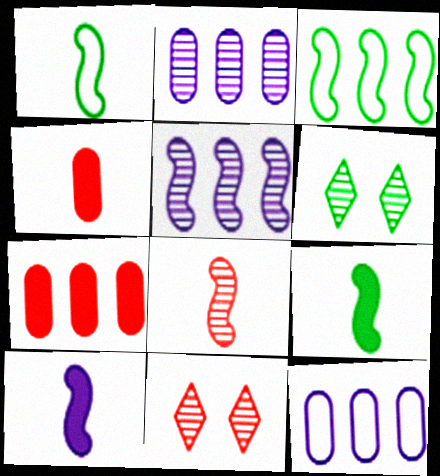[[1, 8, 10], 
[2, 6, 8], 
[9, 11, 12]]